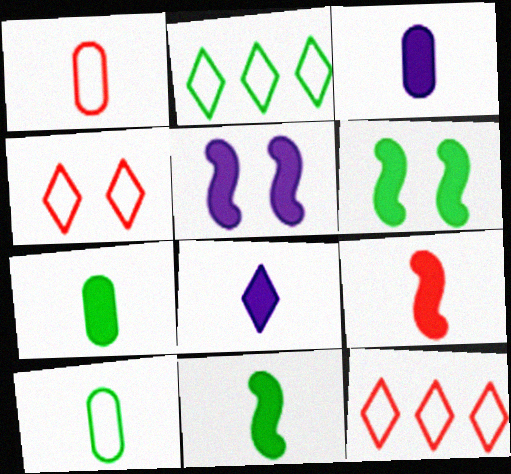[[7, 8, 9]]